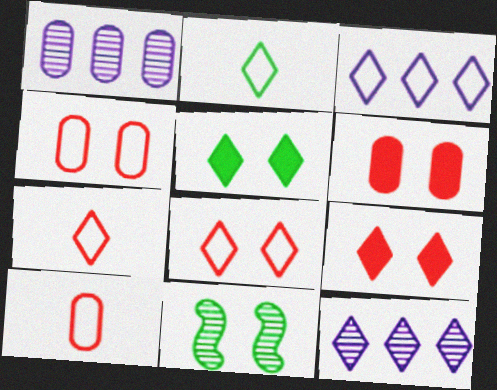[[2, 3, 8], 
[2, 9, 12], 
[5, 7, 12]]